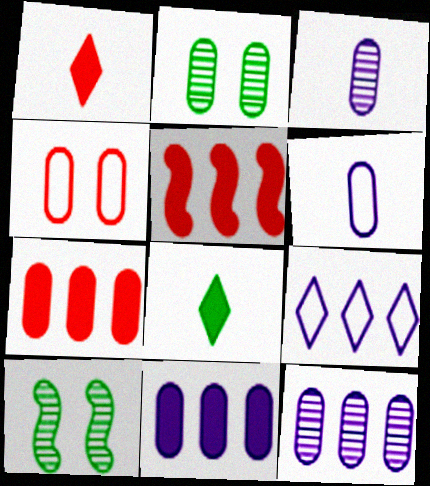[[2, 6, 7]]